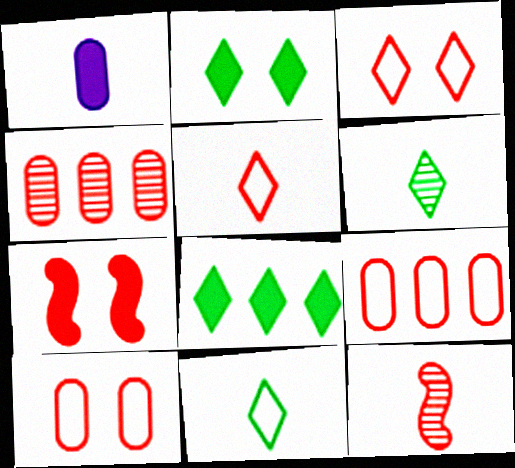[[1, 7, 8], 
[1, 11, 12], 
[4, 5, 7]]